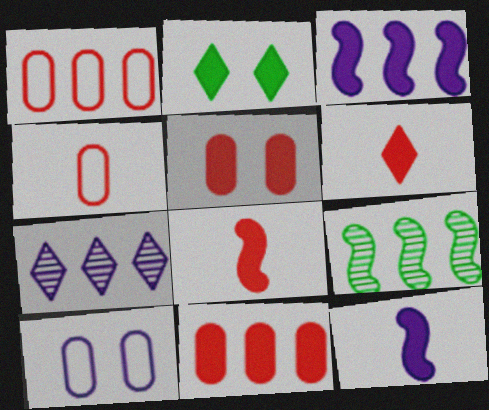[[2, 11, 12], 
[6, 9, 10], 
[7, 10, 12]]